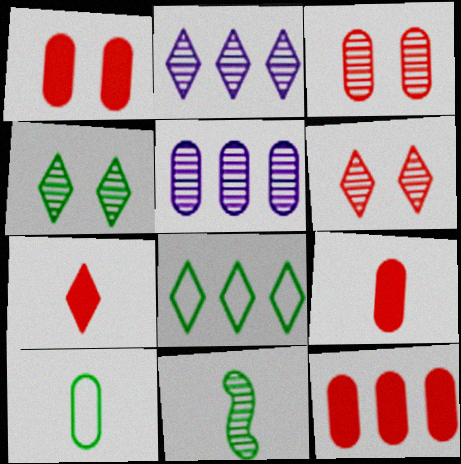[[1, 5, 10], 
[1, 9, 12], 
[2, 3, 11], 
[5, 6, 11]]